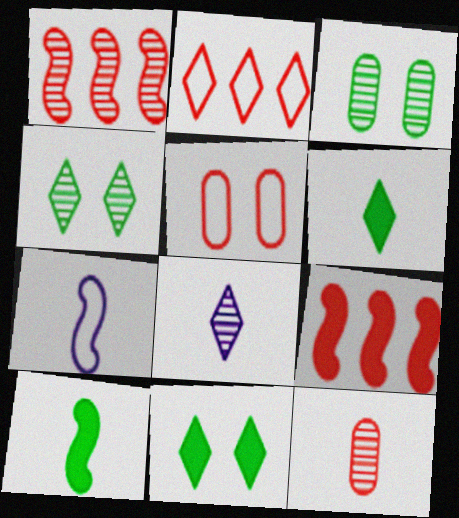[[1, 3, 8], 
[2, 8, 11], 
[6, 7, 12]]